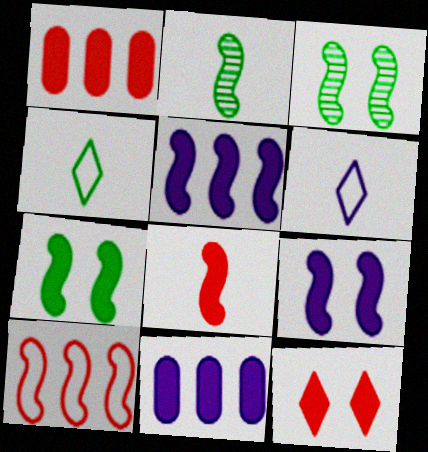[[1, 3, 6], 
[1, 8, 12], 
[2, 9, 10], 
[5, 7, 8]]